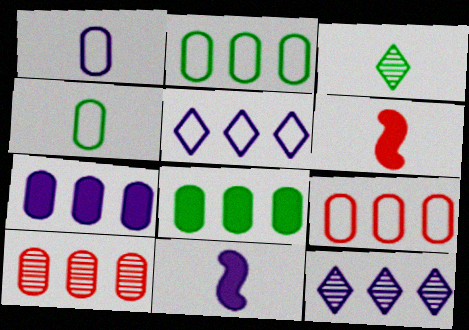[[1, 3, 6], 
[2, 7, 10]]